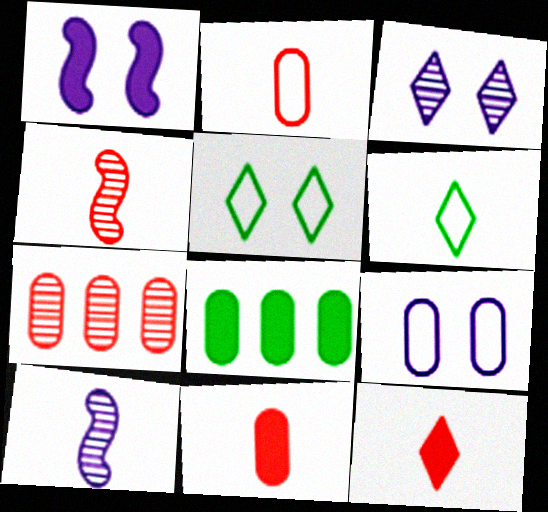[[1, 3, 9], 
[1, 6, 7], 
[1, 8, 12], 
[2, 4, 12], 
[6, 10, 11]]